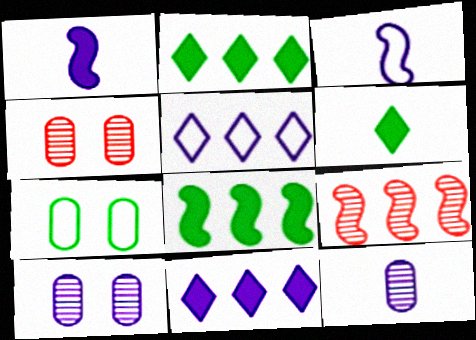[[1, 5, 10], 
[2, 3, 4], 
[3, 10, 11]]